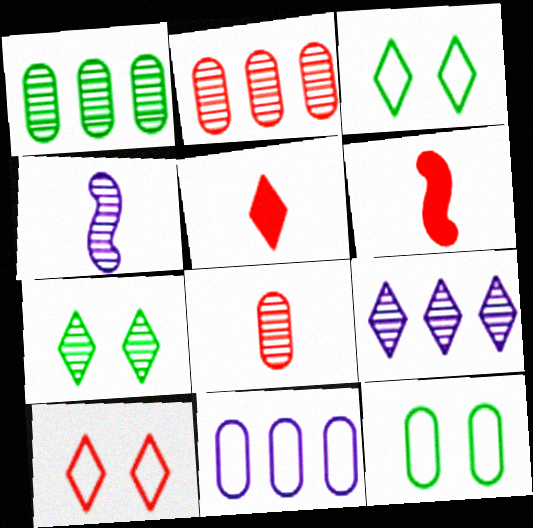[[2, 4, 7], 
[2, 6, 10], 
[3, 5, 9], 
[6, 7, 11], 
[6, 9, 12]]